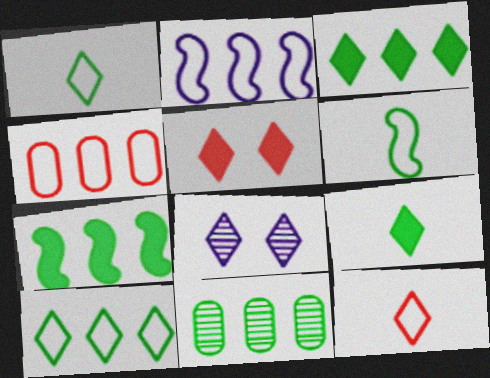[[2, 4, 10], 
[3, 8, 12], 
[7, 10, 11]]